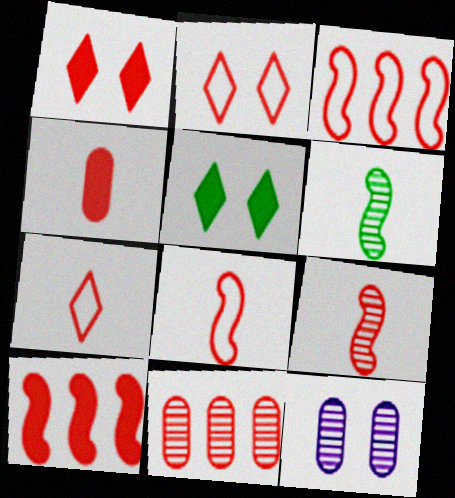[[1, 4, 10], 
[1, 8, 11], 
[4, 7, 9]]